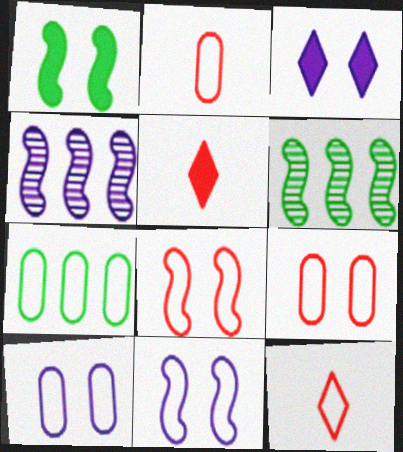[[2, 3, 6], 
[2, 7, 10], 
[5, 6, 10], 
[7, 11, 12]]